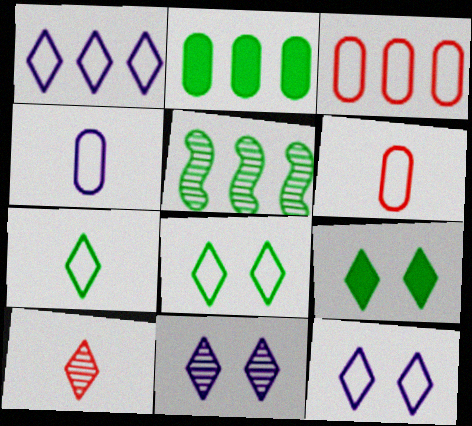[[1, 9, 10]]